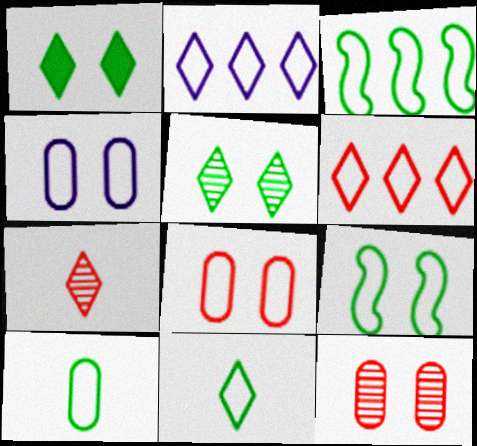[[1, 2, 7]]